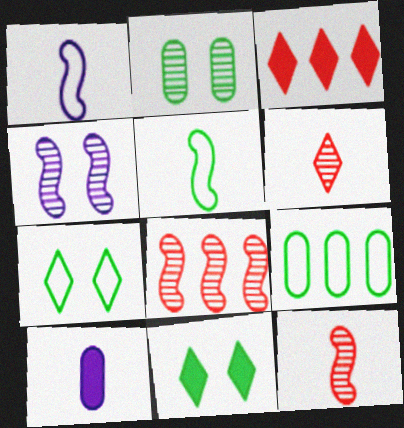[[1, 2, 3], 
[5, 6, 10], 
[5, 7, 9], 
[7, 8, 10]]